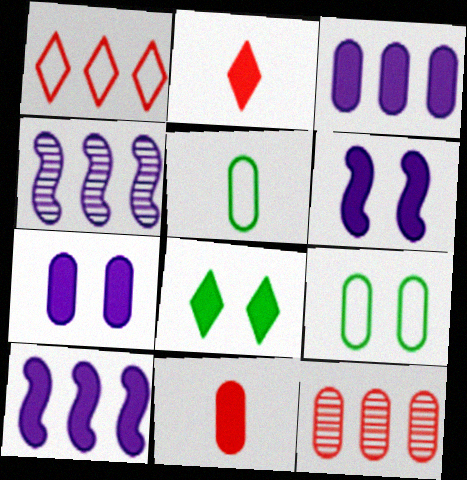[[2, 4, 9], 
[5, 7, 12], 
[8, 10, 11]]